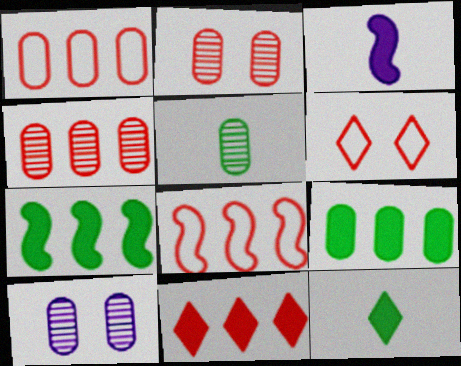[[4, 5, 10], 
[4, 8, 11], 
[8, 10, 12]]